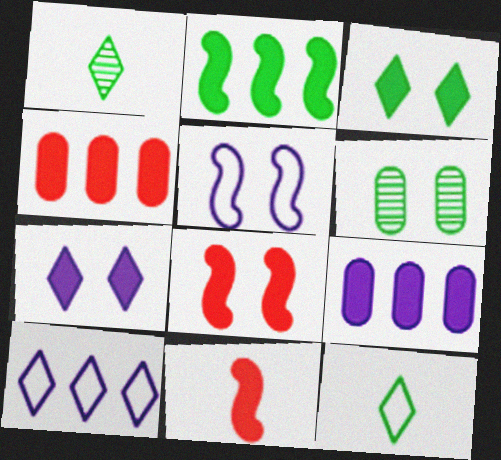[[1, 4, 5], 
[2, 6, 12], 
[3, 9, 11], 
[6, 10, 11]]